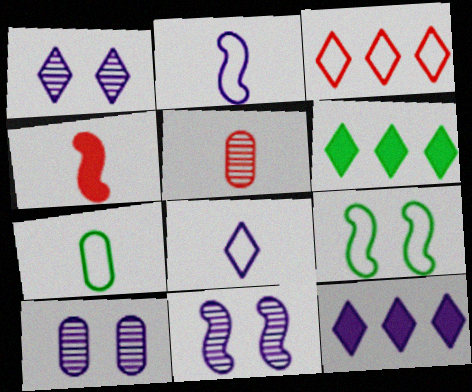[[1, 8, 12], 
[1, 10, 11], 
[2, 10, 12], 
[5, 9, 12]]